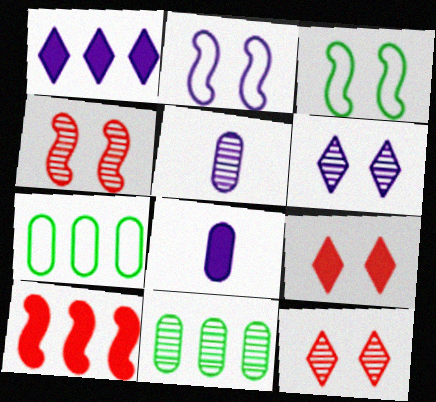[[1, 2, 5]]